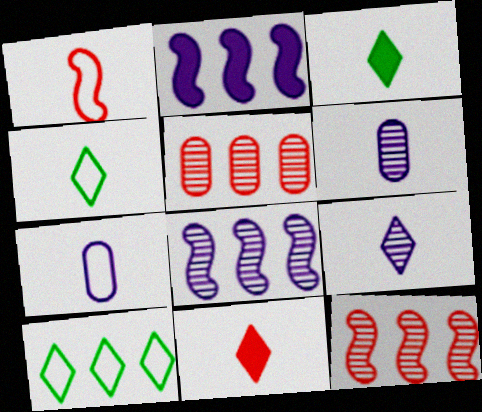[[1, 3, 6], 
[1, 4, 7], 
[2, 5, 10], 
[4, 9, 11]]